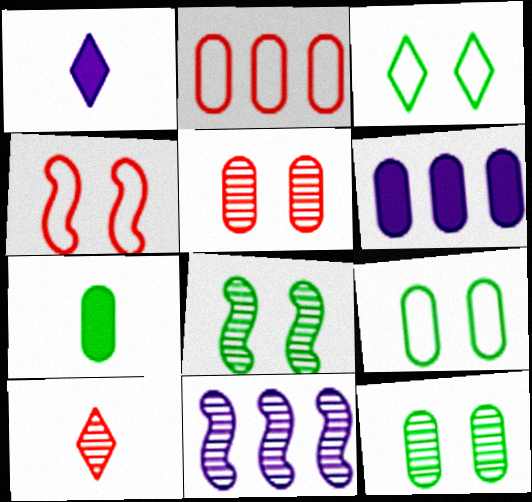[[1, 2, 8], 
[10, 11, 12]]